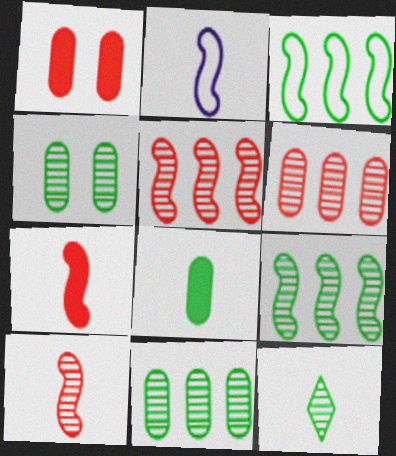[[4, 9, 12]]